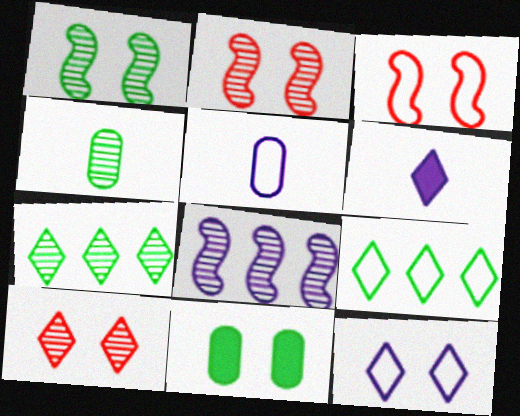[[1, 4, 7], 
[2, 11, 12], 
[3, 5, 9], 
[4, 8, 10], 
[6, 9, 10]]